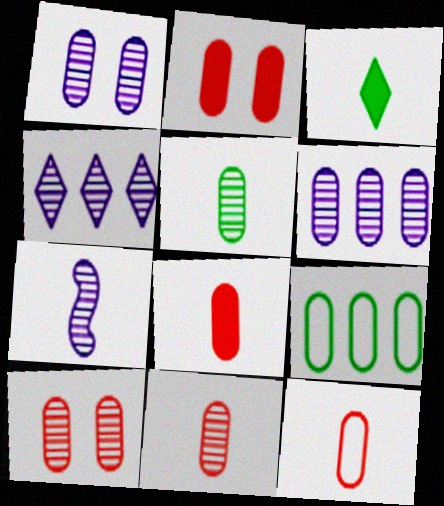[[1, 4, 7], 
[1, 8, 9], 
[3, 7, 12], 
[5, 6, 10], 
[8, 11, 12]]